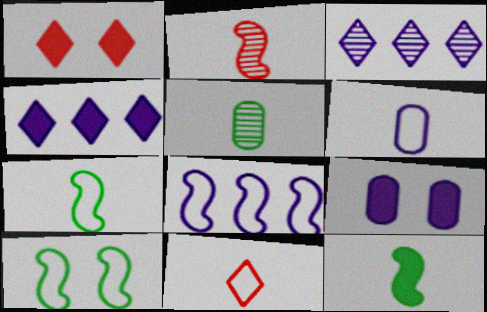[[1, 5, 8], 
[6, 7, 11]]